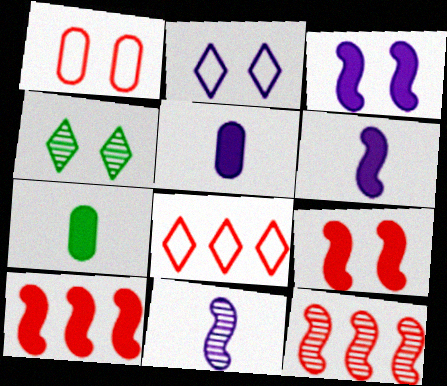[[1, 3, 4], 
[2, 7, 12]]